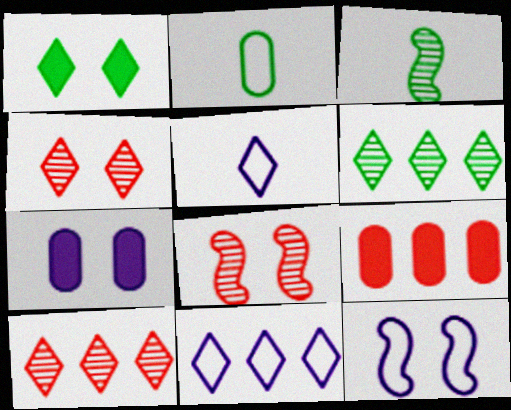[[1, 5, 10]]